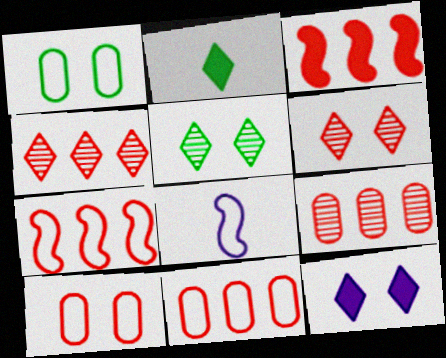[[3, 4, 11]]